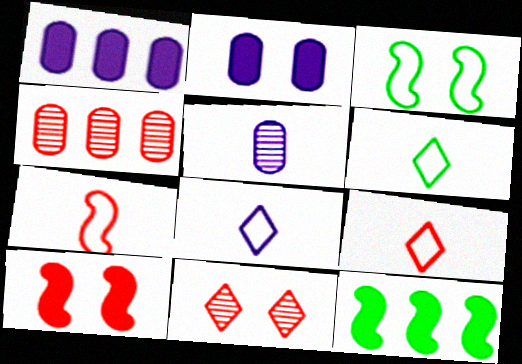[[2, 3, 11], 
[4, 9, 10], 
[6, 8, 9]]